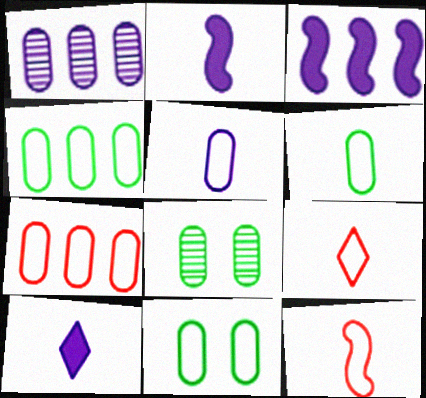[[3, 8, 9], 
[4, 6, 11], 
[5, 7, 11]]